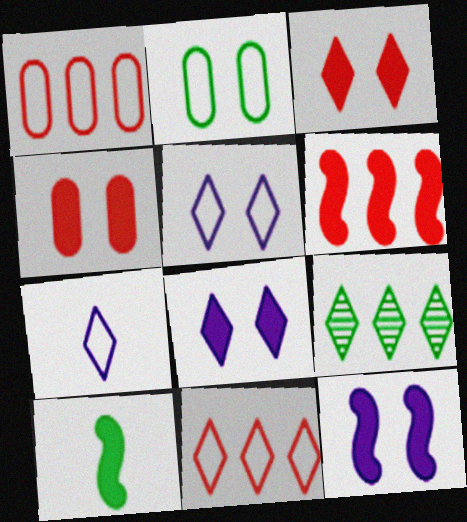[[2, 9, 10], 
[3, 7, 9], 
[6, 10, 12]]